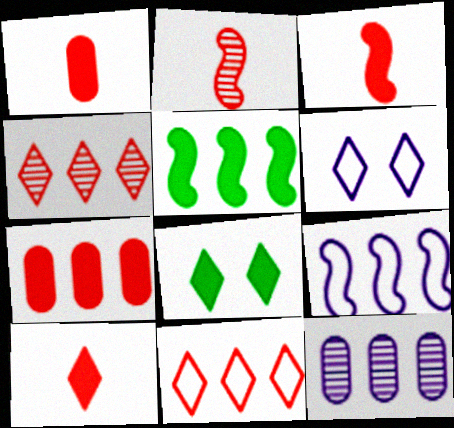[[1, 3, 10], 
[5, 11, 12]]